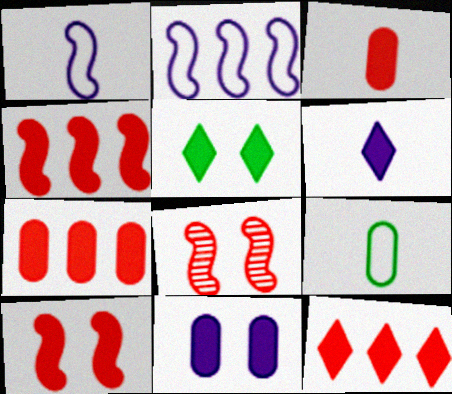[[3, 10, 12], 
[4, 7, 12], 
[5, 6, 12], 
[5, 10, 11]]